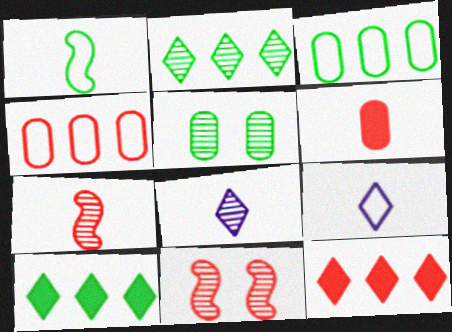[[1, 5, 10], 
[1, 6, 8]]